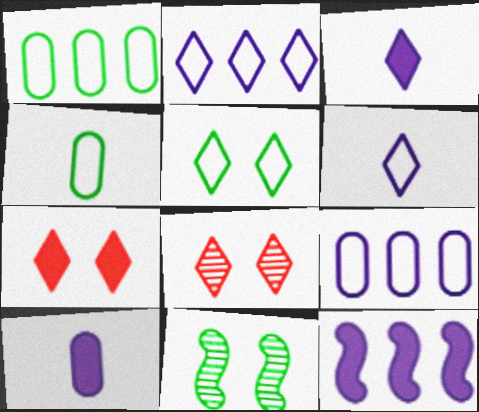[[4, 8, 12]]